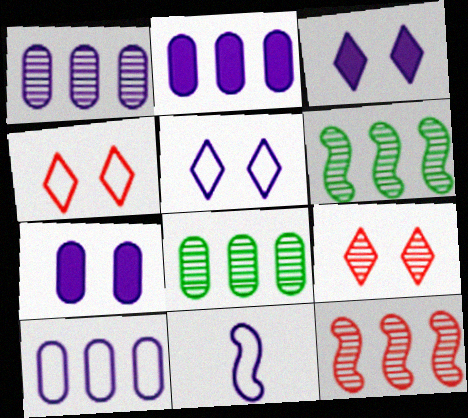[[1, 2, 10], 
[1, 3, 11], 
[5, 10, 11]]